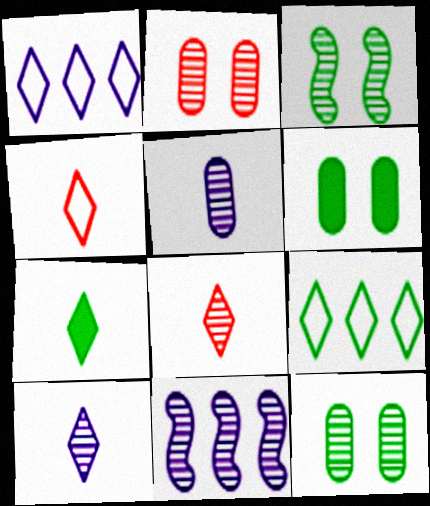[[4, 6, 11], 
[4, 7, 10], 
[8, 11, 12]]